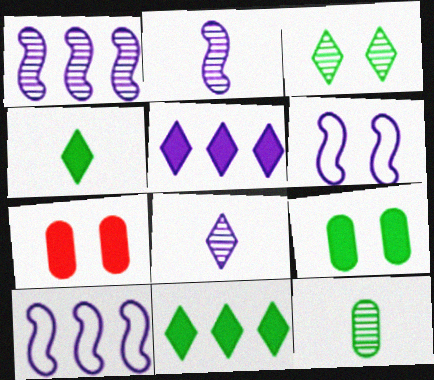[[3, 6, 7]]